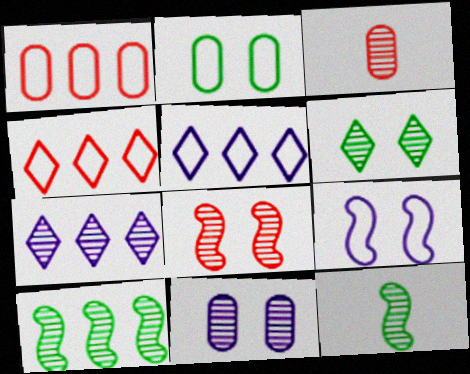[[6, 8, 11]]